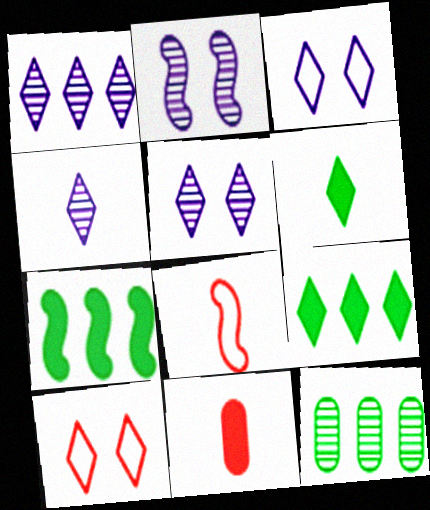[[1, 4, 5], 
[1, 6, 10], 
[2, 7, 8], 
[4, 9, 10]]